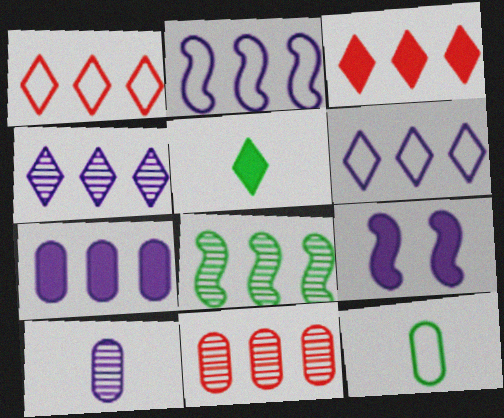[[1, 7, 8], 
[2, 4, 7], 
[4, 8, 11], 
[6, 9, 10]]